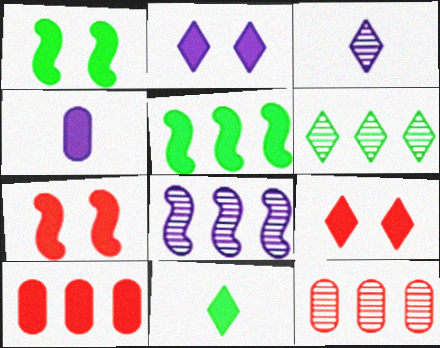[[4, 5, 9], 
[6, 8, 12]]